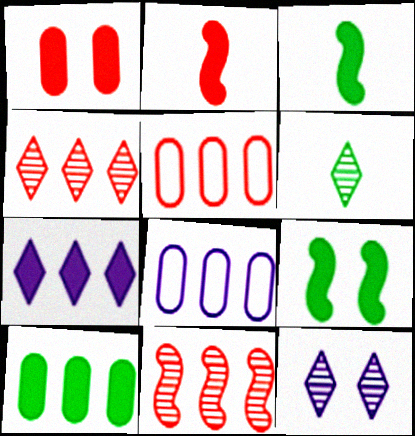[[1, 3, 7], 
[3, 5, 12], 
[4, 6, 12]]